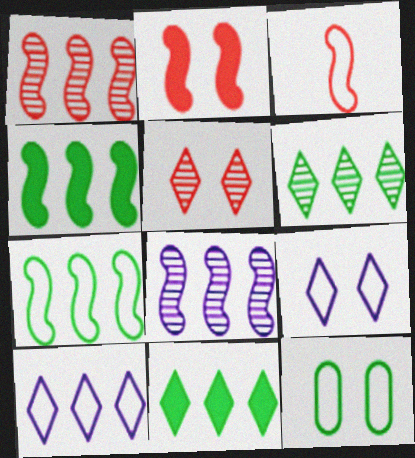[[1, 2, 3], 
[3, 10, 12]]